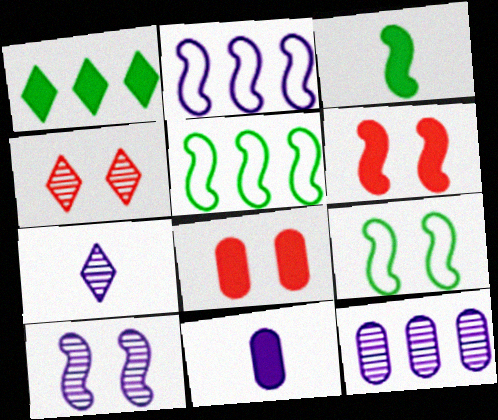[[1, 6, 11], 
[4, 5, 11], 
[5, 7, 8], 
[6, 9, 10], 
[7, 10, 12]]